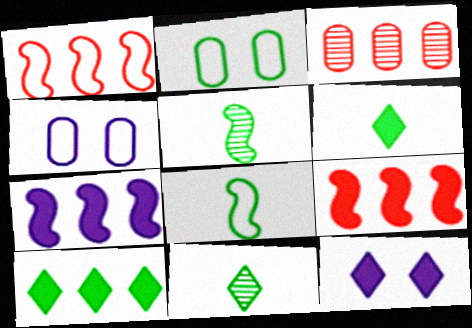[[2, 5, 10], 
[3, 8, 12], 
[4, 9, 11]]